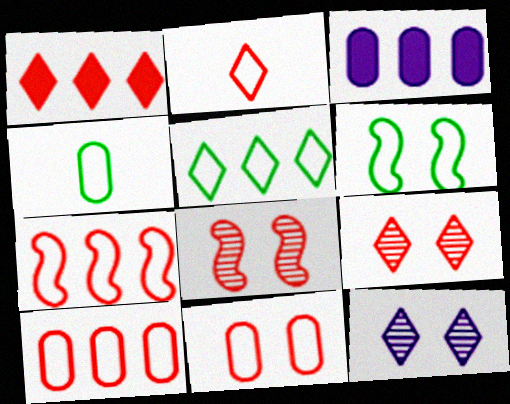[[1, 2, 9], 
[2, 7, 11], 
[4, 5, 6]]